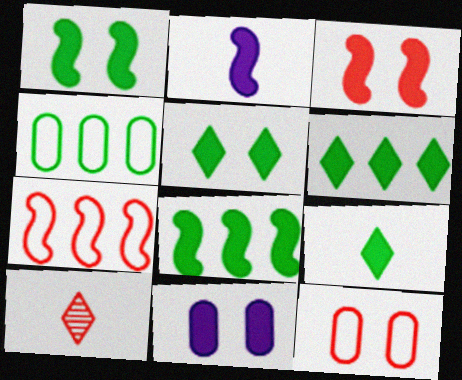[[2, 3, 8], 
[3, 5, 11], 
[5, 6, 9]]